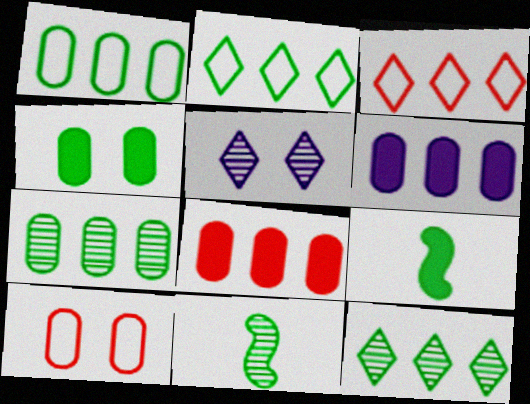[[2, 4, 11]]